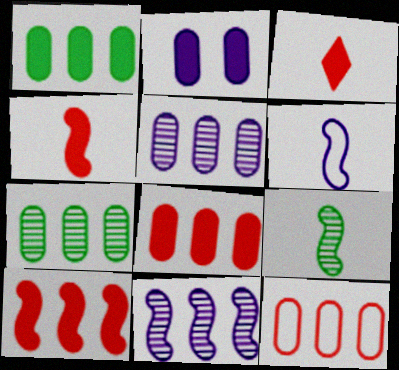[[1, 5, 12], 
[4, 6, 9]]